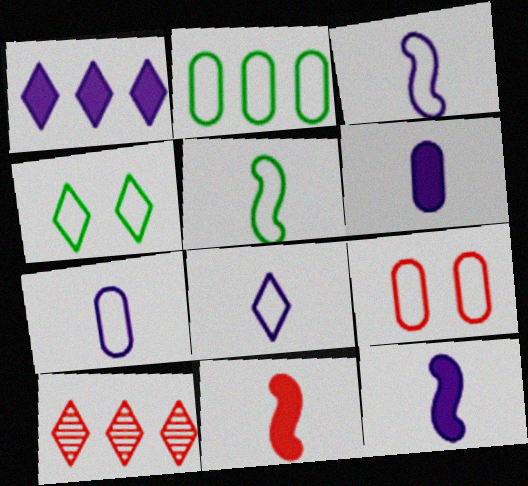[[2, 4, 5], 
[2, 7, 9], 
[3, 7, 8], 
[9, 10, 11]]